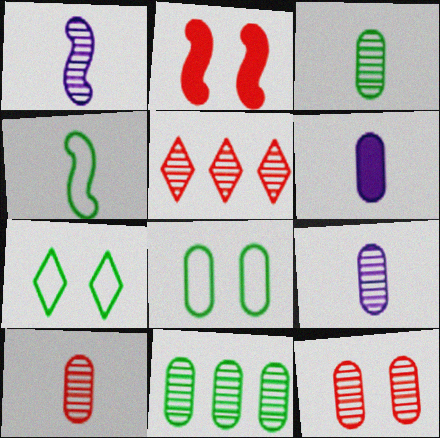[[3, 9, 10], 
[9, 11, 12]]